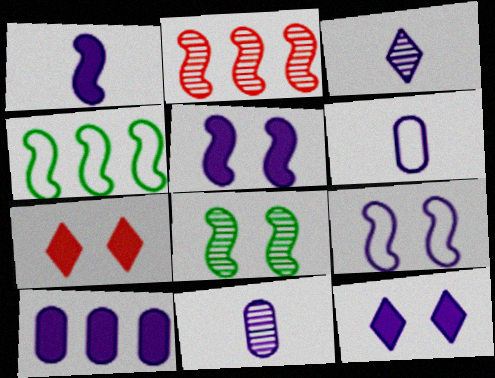[[1, 3, 6], 
[1, 10, 12], 
[3, 9, 10], 
[4, 7, 11]]